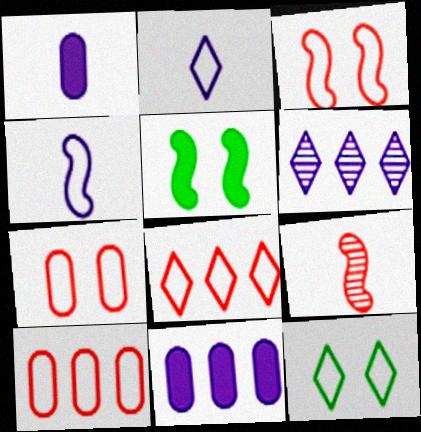[[2, 8, 12], 
[4, 10, 12], 
[9, 11, 12]]